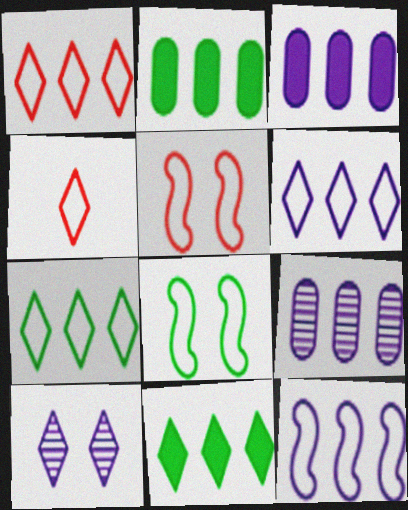[[1, 6, 7], 
[4, 10, 11]]